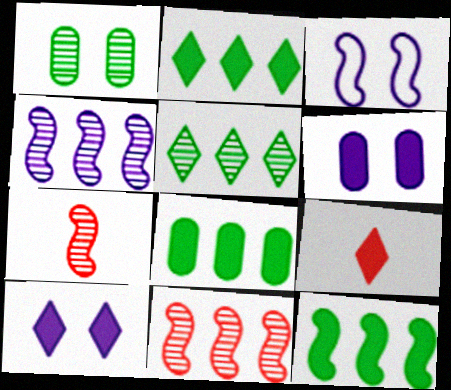[[2, 8, 12], 
[2, 9, 10], 
[3, 7, 12], 
[6, 9, 12]]